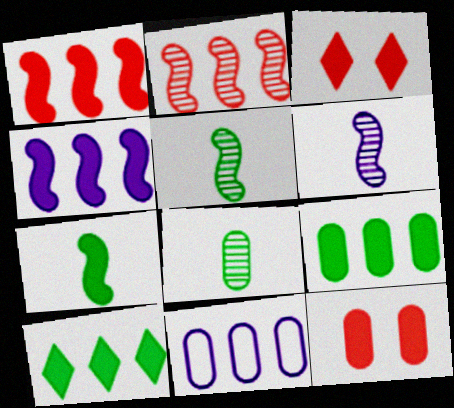[[2, 10, 11], 
[3, 5, 11], 
[8, 11, 12]]